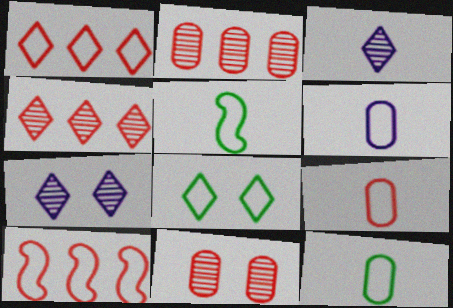[[6, 8, 10], 
[6, 9, 12]]